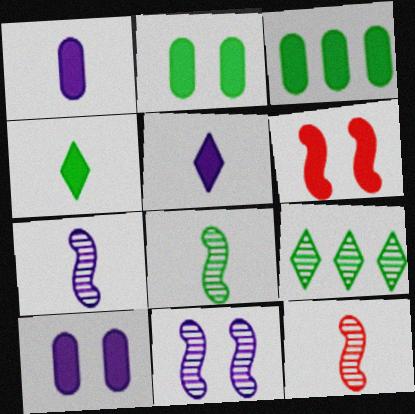[[3, 5, 6], 
[7, 8, 12]]